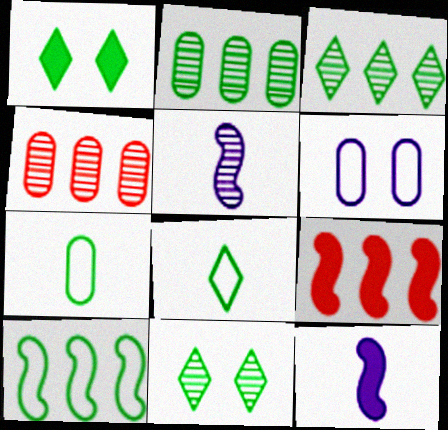[[1, 3, 8], 
[4, 5, 11]]